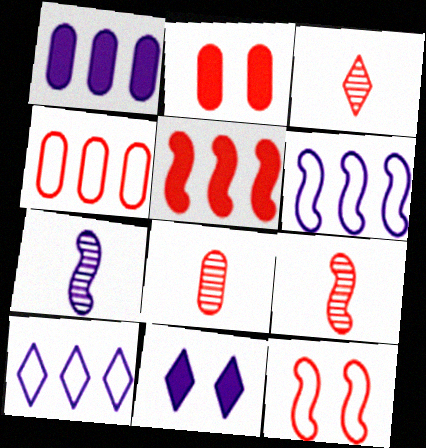[[2, 4, 8], 
[3, 8, 9], 
[5, 9, 12]]